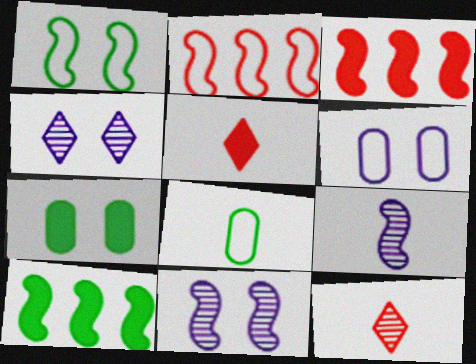[[1, 3, 9], 
[3, 4, 8], 
[5, 8, 9], 
[6, 10, 12]]